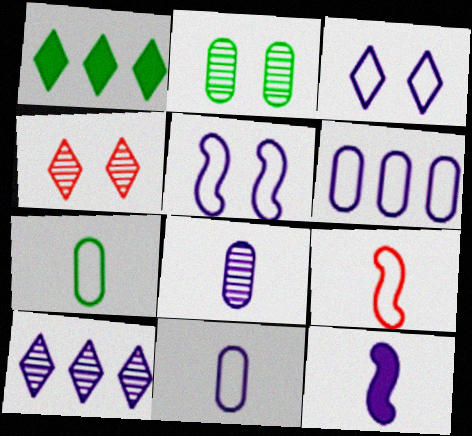[]